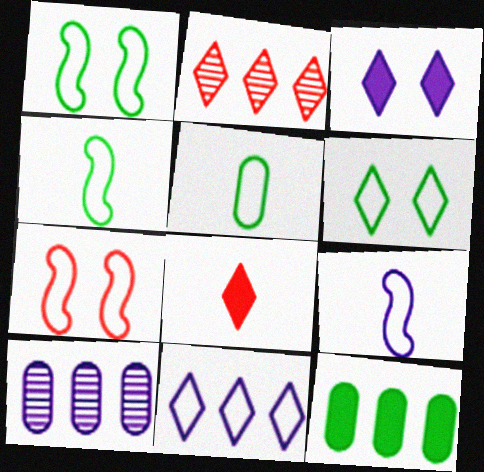[[1, 8, 10], 
[3, 9, 10], 
[5, 7, 11]]